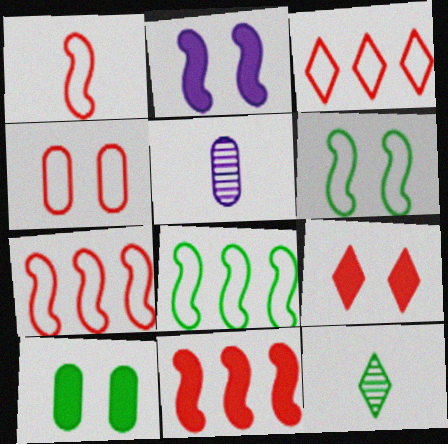[[1, 3, 4], 
[2, 9, 10], 
[5, 8, 9], 
[8, 10, 12]]